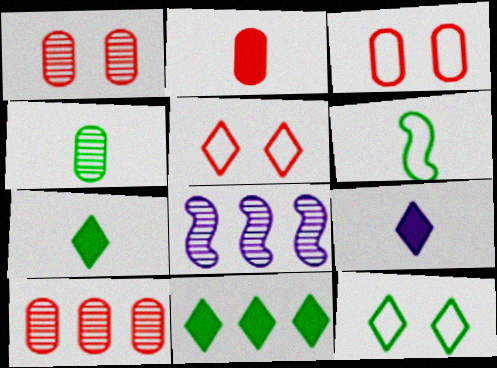[[2, 3, 10], 
[2, 8, 12], 
[3, 7, 8], 
[4, 6, 7]]